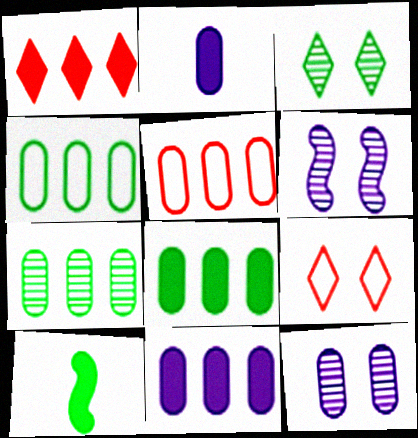[[3, 4, 10], 
[4, 7, 8], 
[5, 7, 11]]